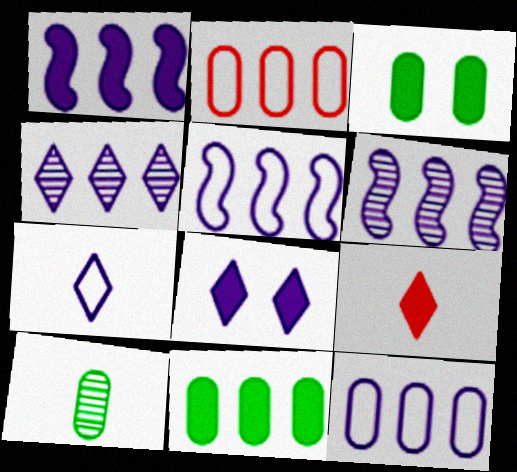[[1, 3, 9], 
[1, 4, 12], 
[1, 5, 6], 
[4, 7, 8]]